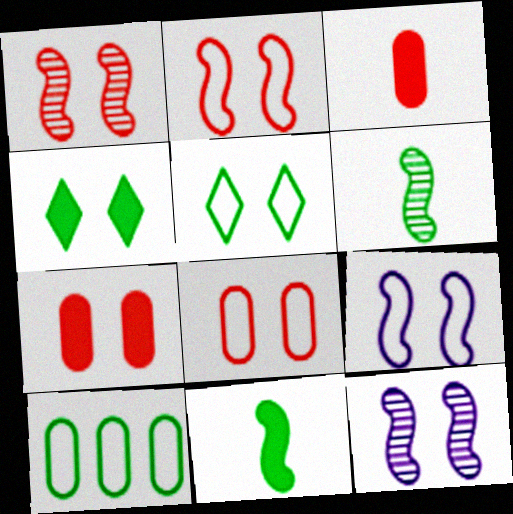[[4, 6, 10], 
[4, 8, 12], 
[5, 7, 12], 
[5, 8, 9]]